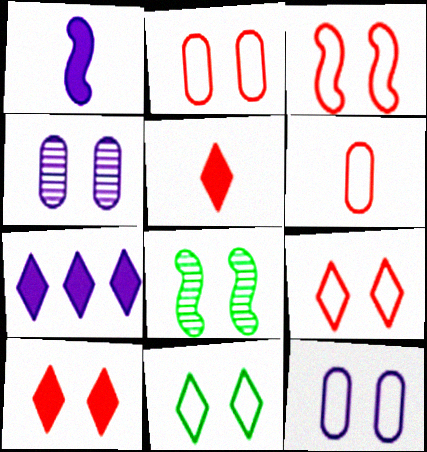[[2, 3, 9], 
[3, 11, 12], 
[6, 7, 8], 
[8, 10, 12]]